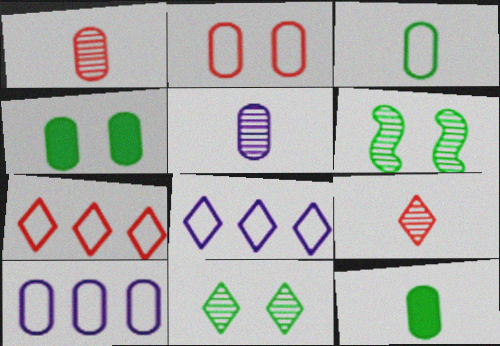[[1, 4, 10], 
[2, 3, 10]]